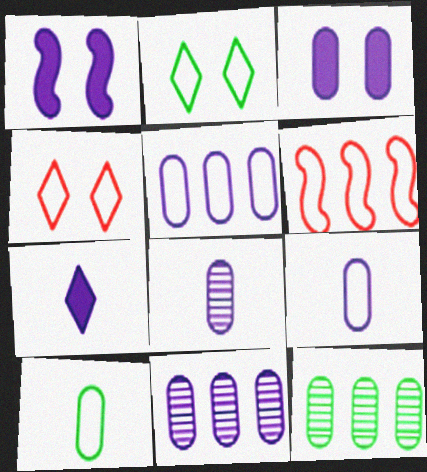[[2, 6, 9], 
[3, 5, 8], 
[3, 9, 11]]